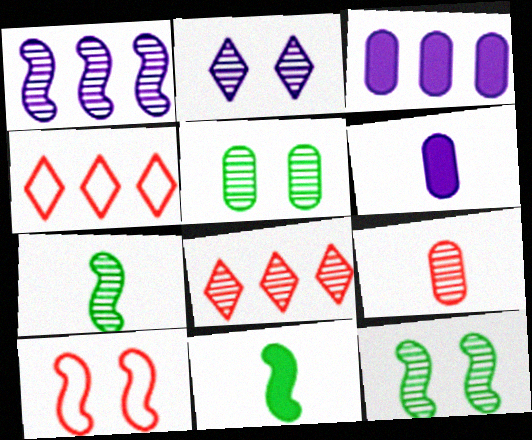[[1, 10, 11], 
[4, 6, 12]]